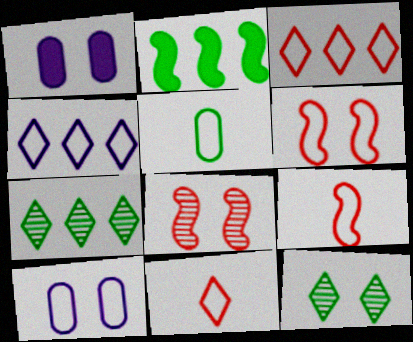[[1, 6, 12], 
[1, 7, 9], 
[2, 5, 12], 
[4, 5, 6]]